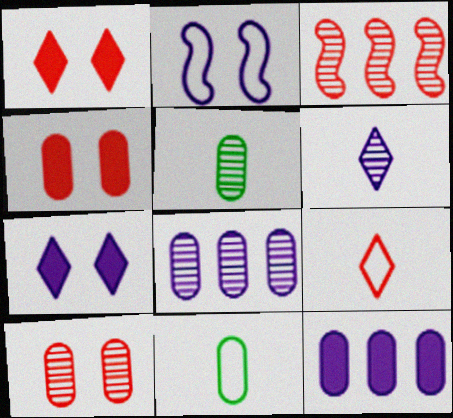[[2, 6, 12], 
[3, 4, 9], 
[3, 7, 11], 
[4, 8, 11], 
[5, 8, 10], 
[10, 11, 12]]